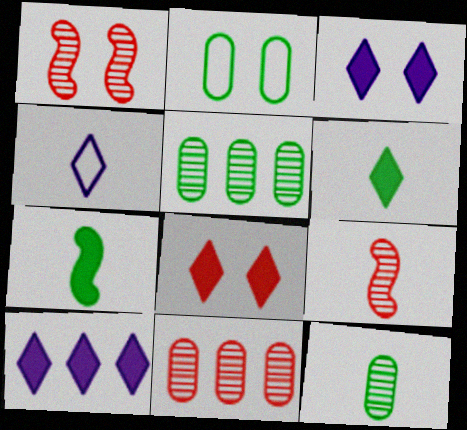[[1, 2, 3], 
[2, 9, 10], 
[6, 8, 10]]